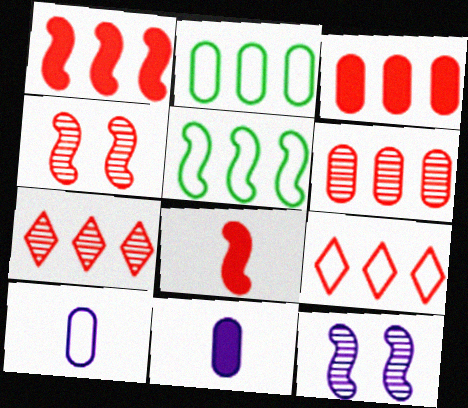[[1, 6, 9], 
[5, 8, 12]]